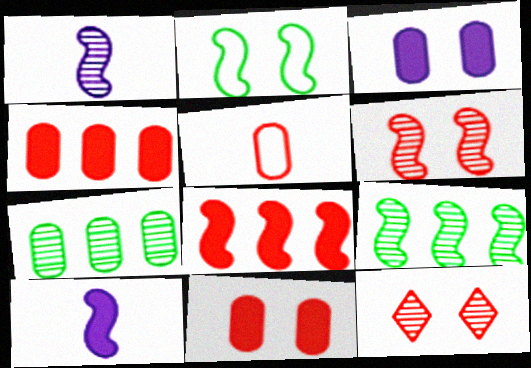[[1, 2, 8], 
[1, 6, 9], 
[1, 7, 12], 
[2, 3, 12], 
[3, 5, 7], 
[5, 8, 12]]